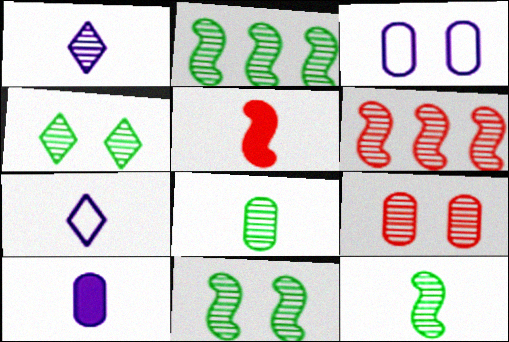[[1, 2, 9], 
[2, 4, 8], 
[2, 11, 12], 
[5, 7, 8]]